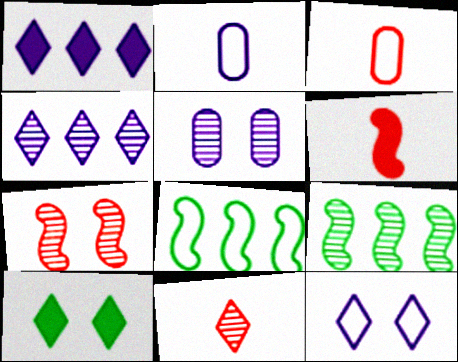[[3, 6, 11], 
[3, 8, 12], 
[5, 9, 11]]